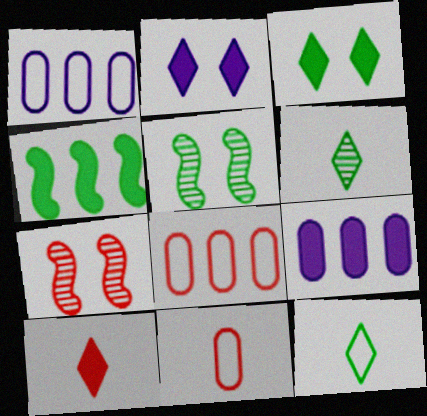[[1, 5, 10], 
[7, 8, 10], 
[7, 9, 12]]